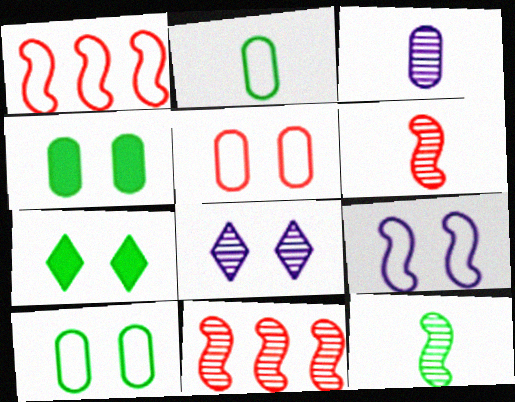[[1, 3, 7]]